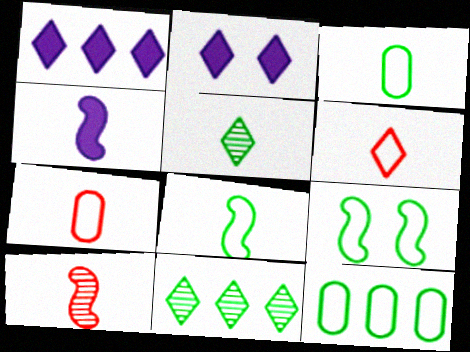[[2, 6, 11], 
[2, 10, 12], 
[4, 5, 7], 
[4, 8, 10]]